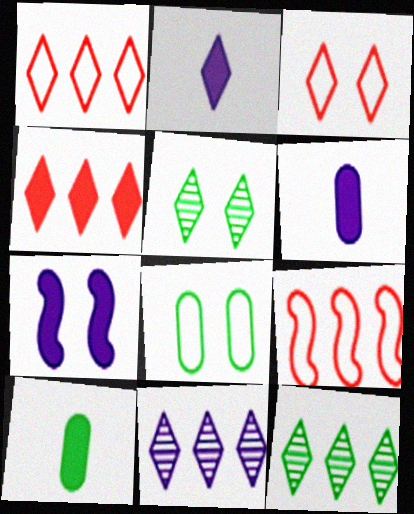[[1, 2, 5], 
[2, 3, 12], 
[4, 7, 10], 
[5, 6, 9]]